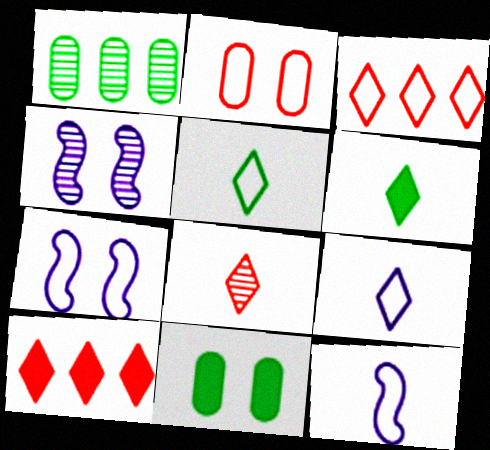[[1, 4, 8], 
[6, 8, 9]]